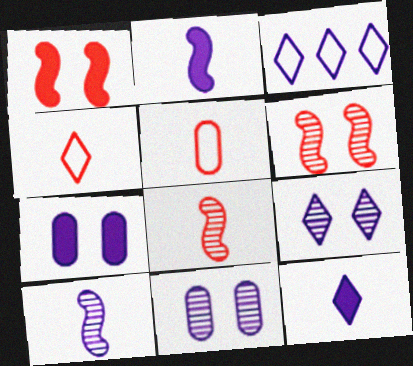[[2, 3, 11], 
[3, 7, 10], 
[3, 9, 12]]